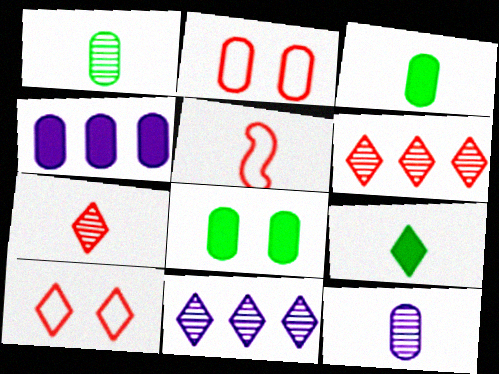[[1, 2, 4], 
[5, 8, 11], 
[5, 9, 12], 
[9, 10, 11]]